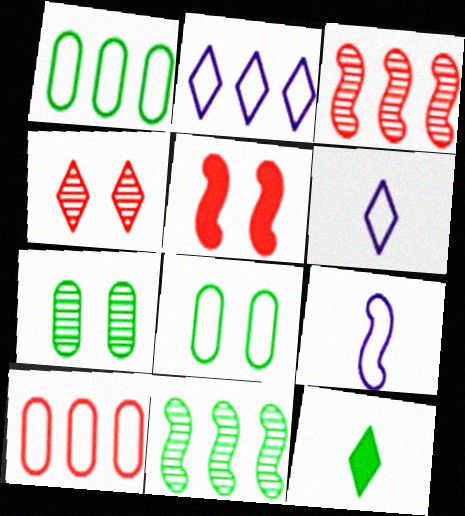[[2, 4, 12], 
[5, 9, 11], 
[8, 11, 12]]